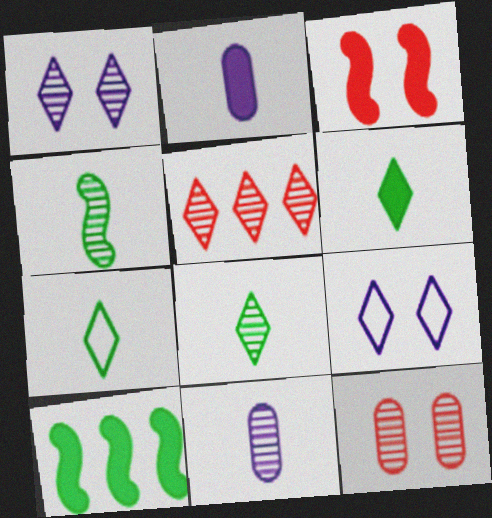[[1, 5, 8], 
[5, 6, 9], 
[6, 7, 8]]